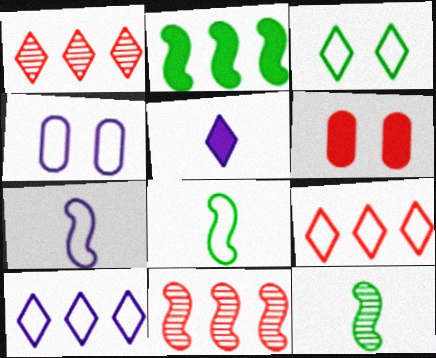[[1, 3, 5], 
[2, 5, 6], 
[4, 7, 10], 
[4, 8, 9], 
[6, 10, 12]]